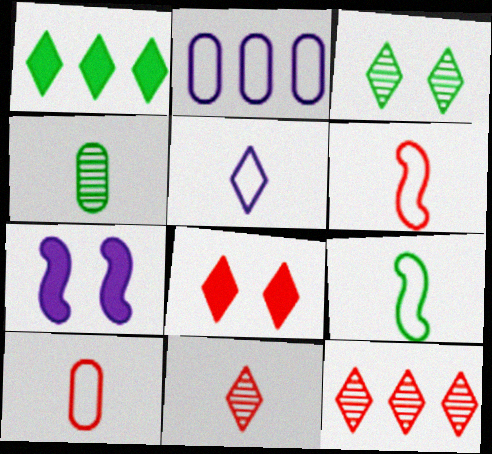[[5, 9, 10]]